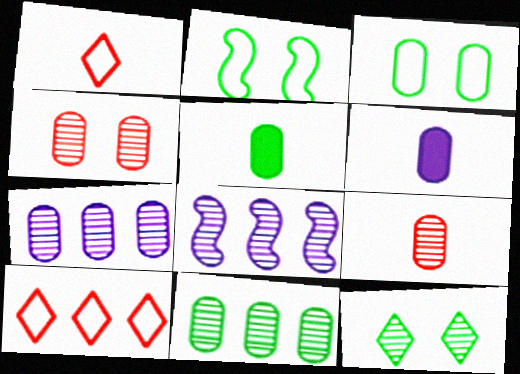[[3, 5, 11], 
[8, 9, 12]]